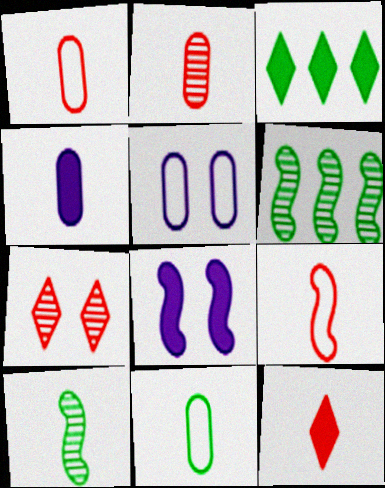[[2, 4, 11], 
[2, 9, 12], 
[5, 6, 12], 
[6, 8, 9]]